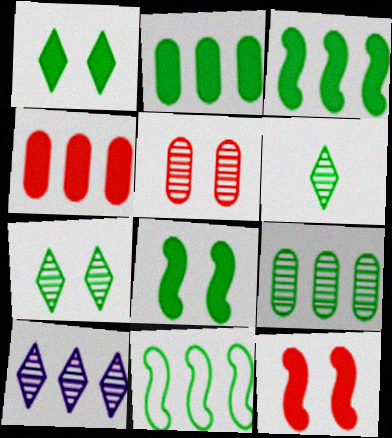[[4, 10, 11]]